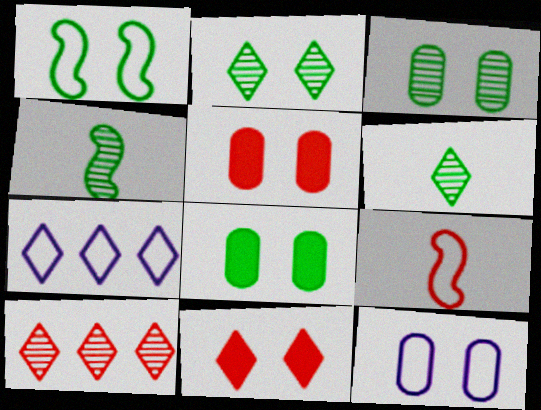[[1, 2, 8], 
[3, 5, 12], 
[4, 5, 7], 
[5, 9, 10], 
[6, 7, 11]]